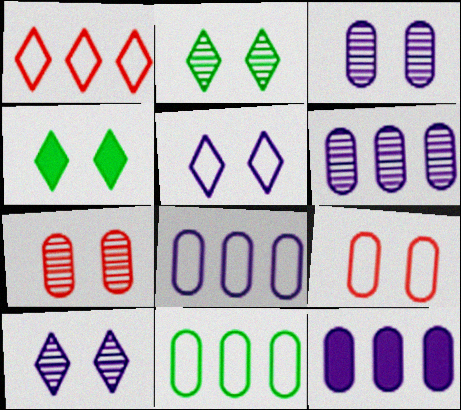[[6, 8, 12]]